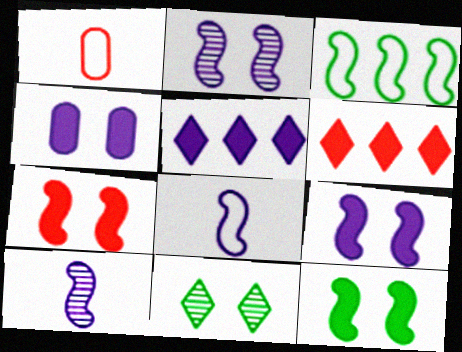[[3, 7, 10], 
[7, 9, 12]]